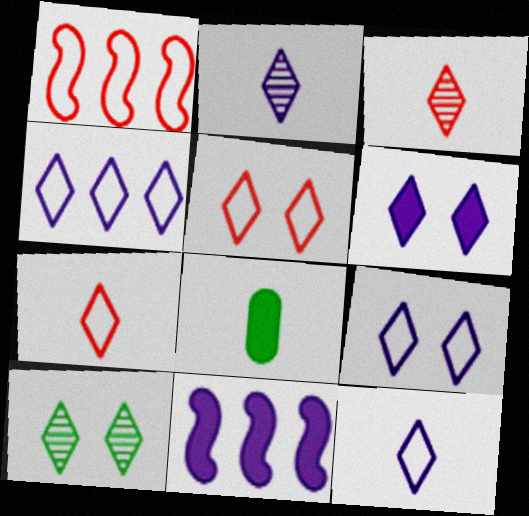[[2, 4, 6], 
[4, 9, 12], 
[5, 6, 10]]